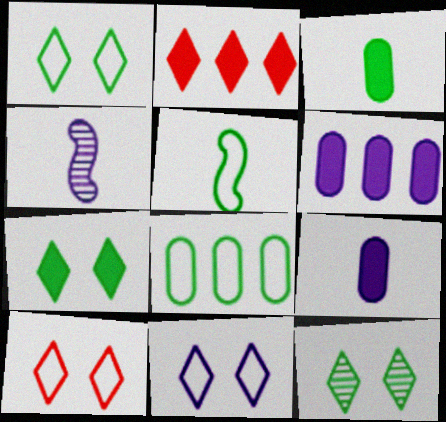[[1, 5, 8], 
[1, 7, 12], 
[1, 10, 11], 
[4, 6, 11]]